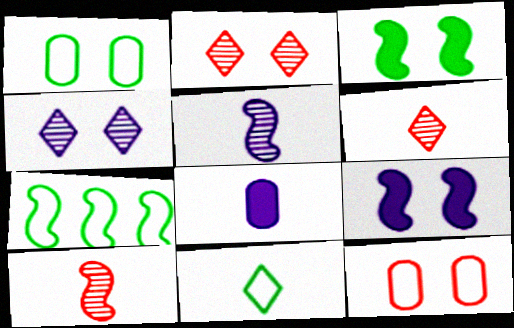[[1, 2, 9], 
[1, 7, 11], 
[2, 7, 8], 
[3, 4, 12], 
[7, 9, 10], 
[8, 10, 11]]